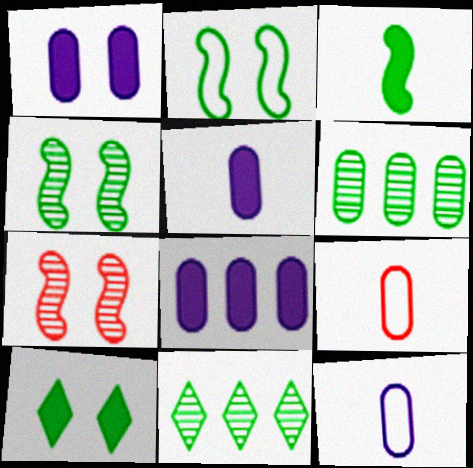[[1, 5, 8], 
[1, 6, 9]]